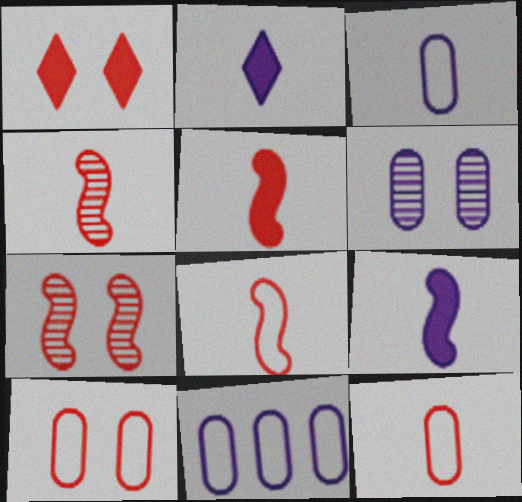[[1, 7, 10], 
[4, 5, 8]]